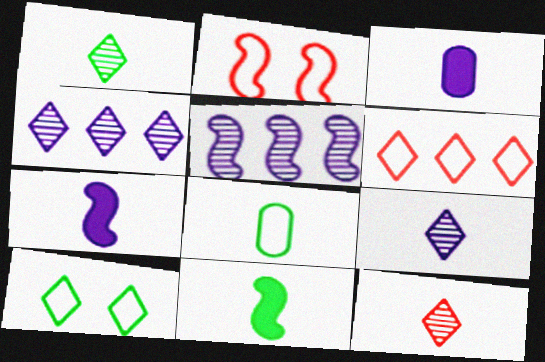[[1, 8, 11], 
[1, 9, 12], 
[2, 5, 11], 
[7, 8, 12]]